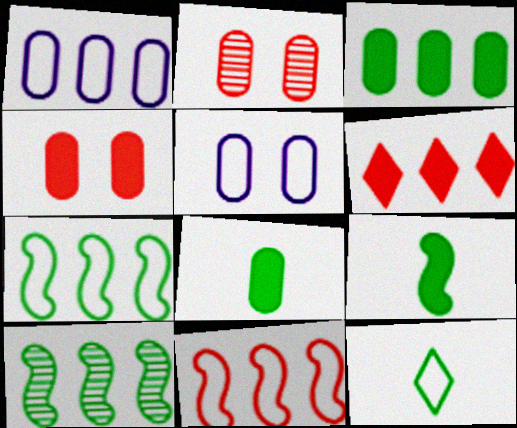[[1, 2, 8], 
[1, 6, 10], 
[5, 11, 12]]